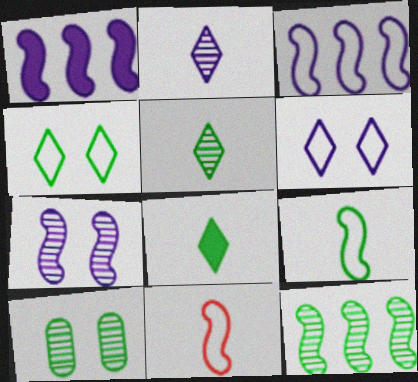[[5, 10, 12]]